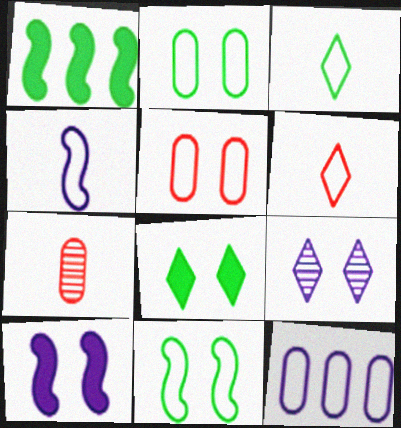[[6, 11, 12]]